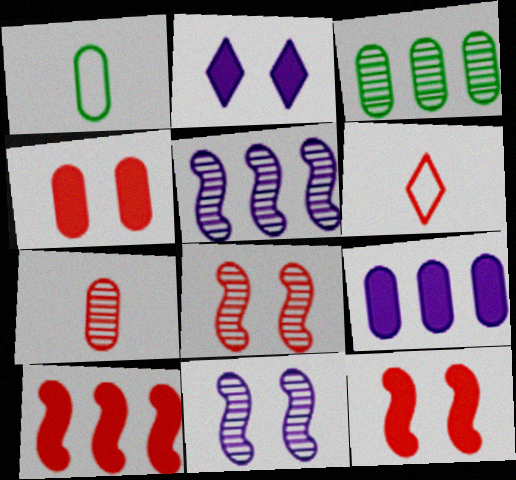[]